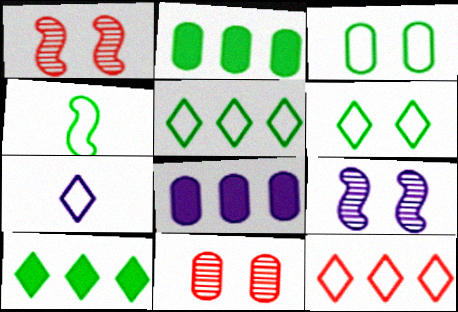[[1, 2, 7], 
[3, 4, 5], 
[6, 7, 12], 
[7, 8, 9]]